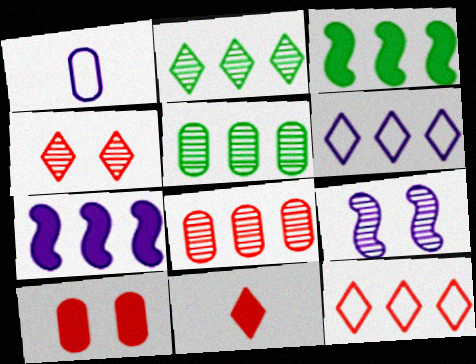[[1, 3, 4], 
[1, 5, 10], 
[3, 6, 8], 
[4, 11, 12], 
[5, 7, 12]]